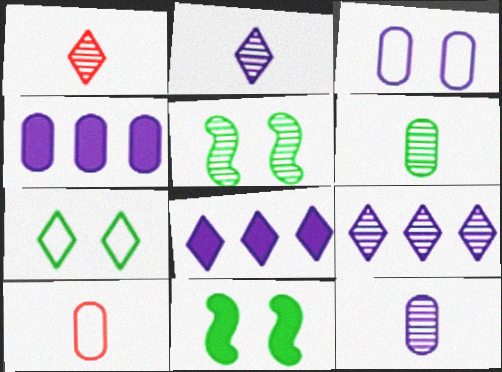[[1, 7, 8], 
[3, 4, 12], 
[5, 8, 10], 
[9, 10, 11]]